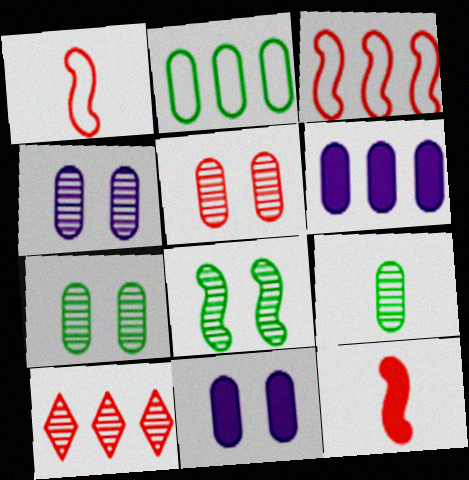[[4, 5, 7]]